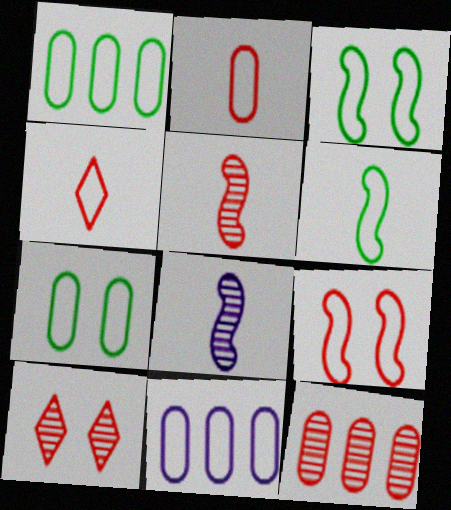[[2, 7, 11], 
[3, 4, 11], 
[5, 10, 12]]